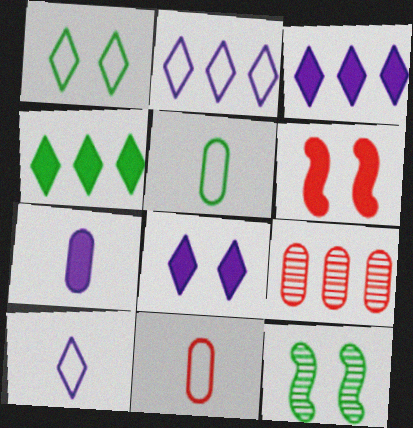[[3, 11, 12], 
[4, 5, 12], 
[4, 6, 7]]